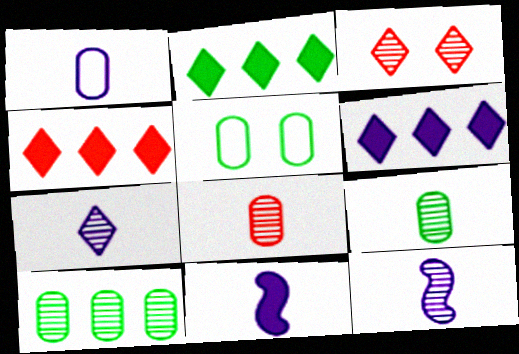[[1, 7, 11], 
[2, 4, 6], 
[3, 10, 12], 
[4, 5, 12]]